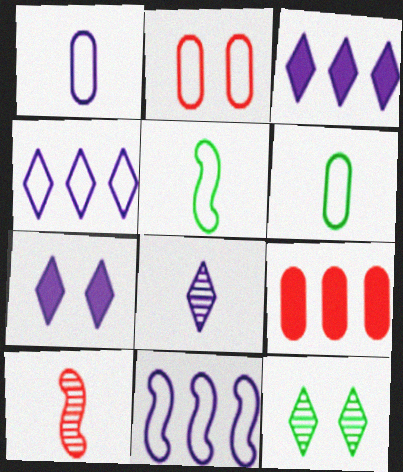[[2, 4, 5], 
[4, 7, 8]]